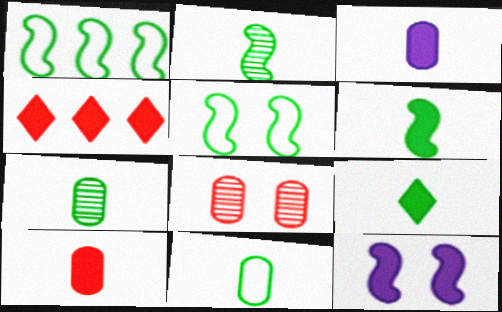[[2, 9, 11]]